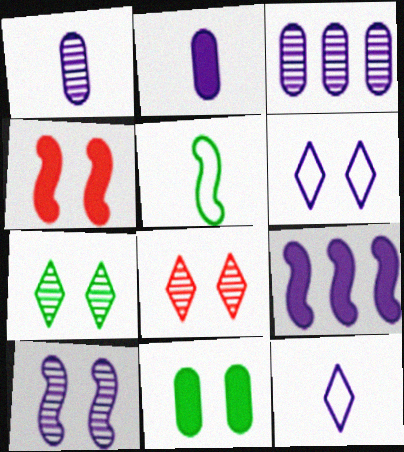[[1, 6, 9]]